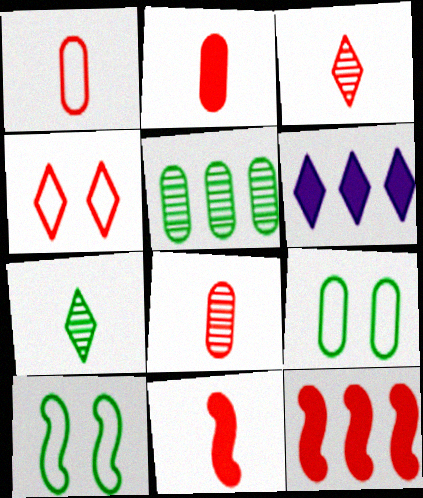[[1, 2, 8], 
[1, 3, 11], 
[4, 6, 7], 
[4, 8, 12], 
[6, 8, 10]]